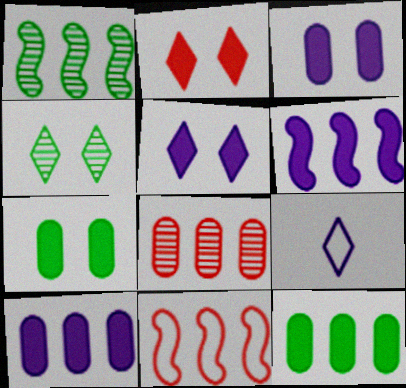[[1, 6, 11]]